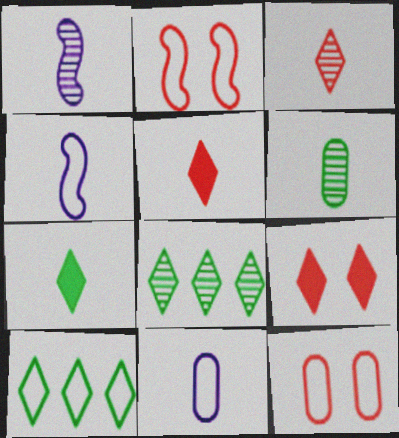[[1, 3, 6], 
[2, 10, 11], 
[4, 5, 6], 
[4, 10, 12]]